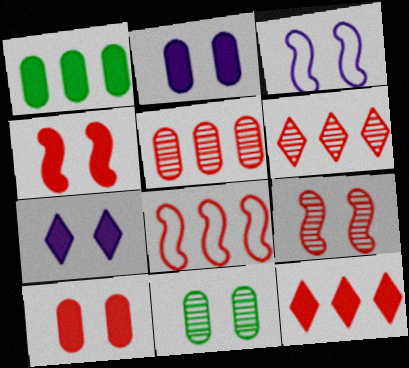[[5, 8, 12]]